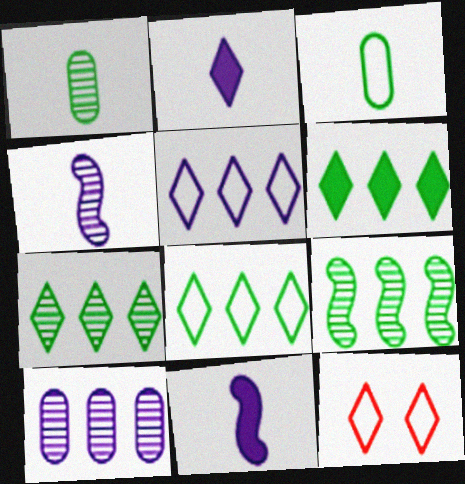[[2, 7, 12], 
[6, 7, 8]]